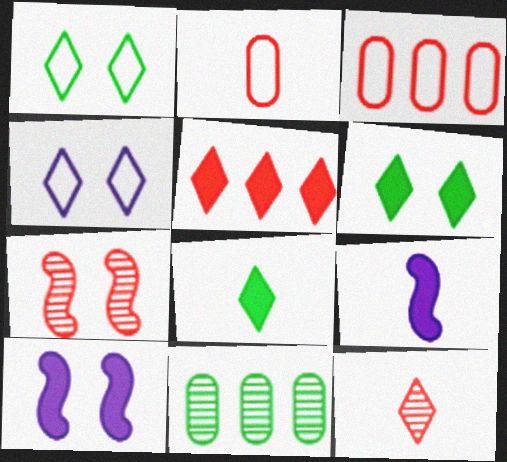[[2, 5, 7]]